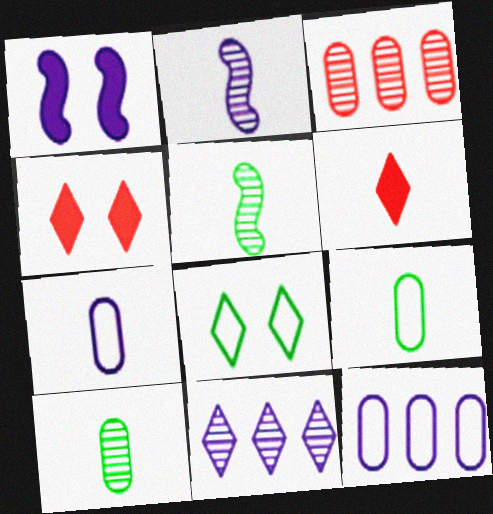[[1, 7, 11], 
[2, 6, 9], 
[4, 5, 12], 
[5, 6, 7], 
[6, 8, 11]]